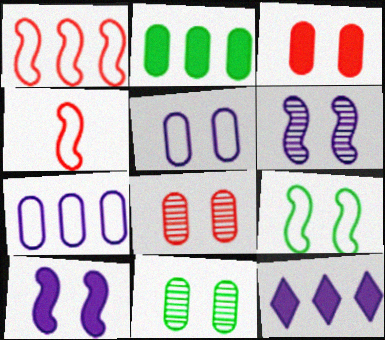[[3, 5, 11], 
[4, 11, 12]]